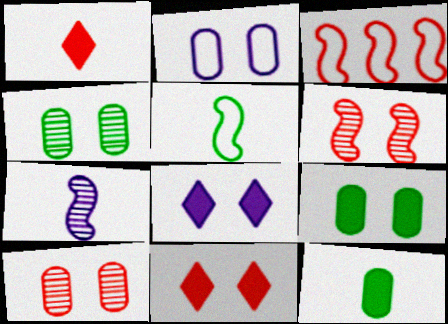[[1, 3, 10], 
[2, 9, 10]]